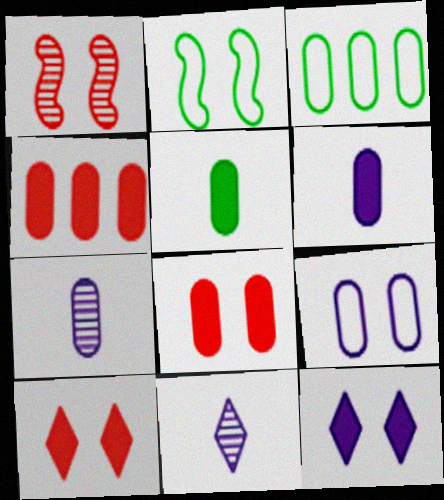[[2, 4, 11], 
[3, 7, 8]]